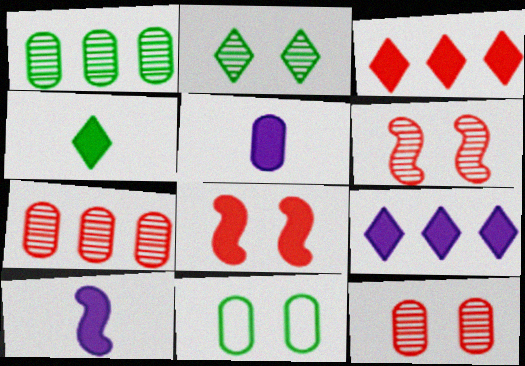[[5, 7, 11]]